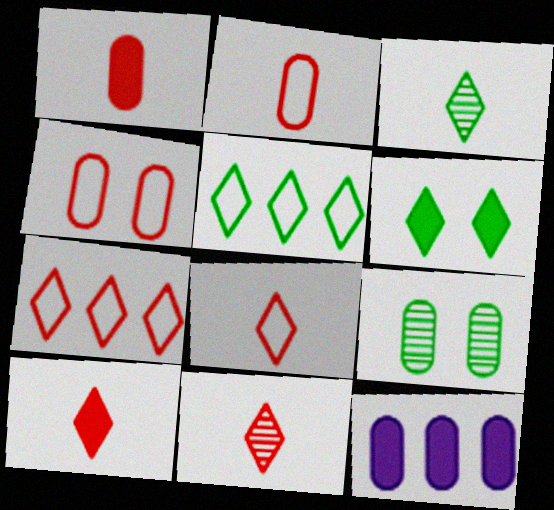[[2, 9, 12], 
[3, 5, 6], 
[8, 10, 11]]